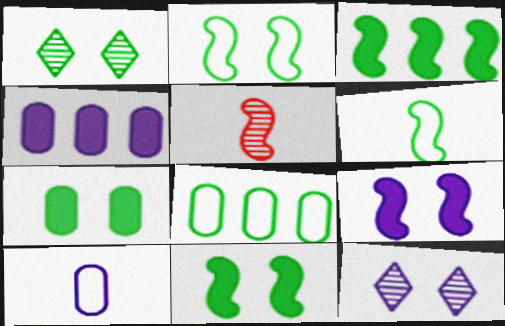[[1, 2, 7]]